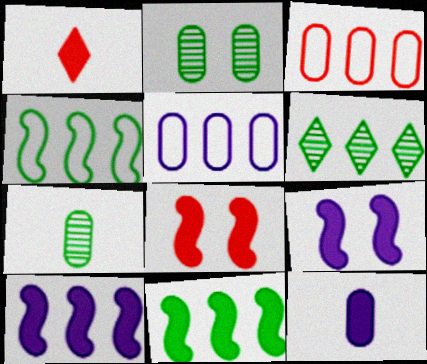[[2, 3, 12], 
[3, 6, 10]]